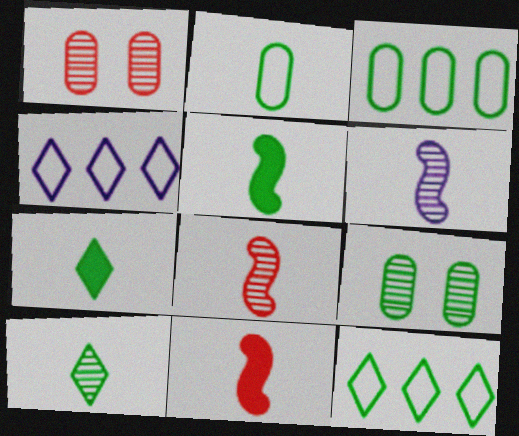[[1, 4, 5], 
[2, 5, 10], 
[4, 9, 11], 
[5, 9, 12]]